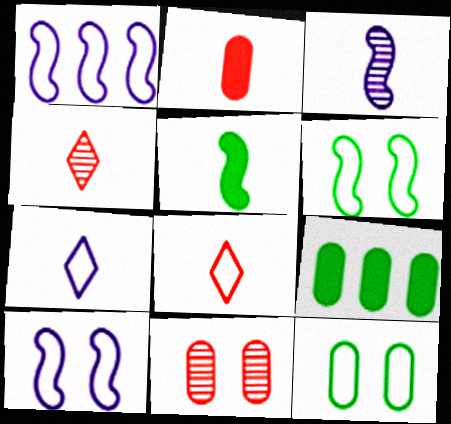[[1, 8, 12], 
[4, 9, 10]]